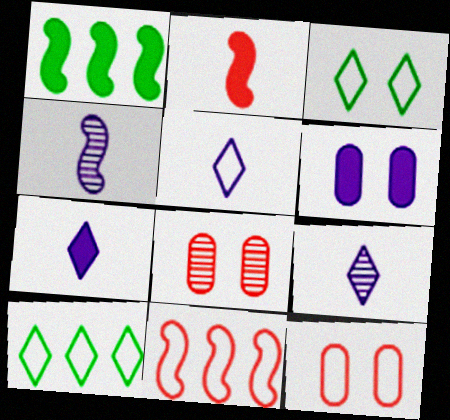[[1, 5, 8], 
[1, 9, 12], 
[5, 7, 9]]